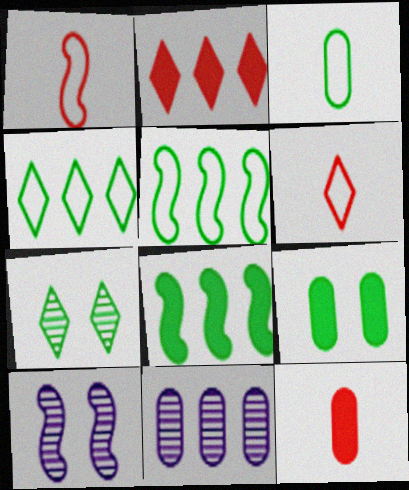[[1, 8, 10], 
[2, 3, 10], 
[2, 5, 11], 
[3, 7, 8], 
[4, 10, 12]]